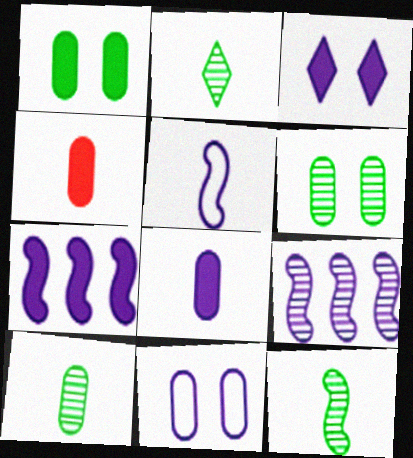[[2, 4, 5], 
[2, 10, 12], 
[3, 7, 8]]